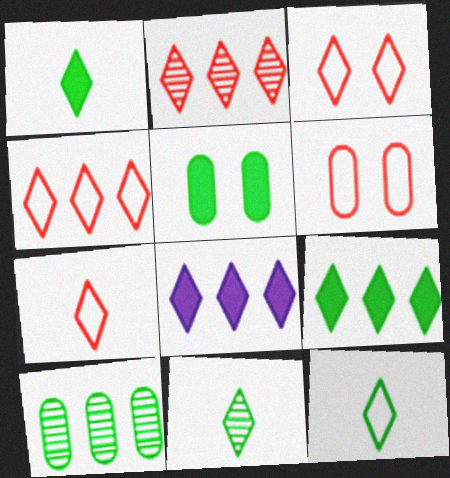[[1, 11, 12], 
[3, 4, 7], 
[3, 8, 11]]